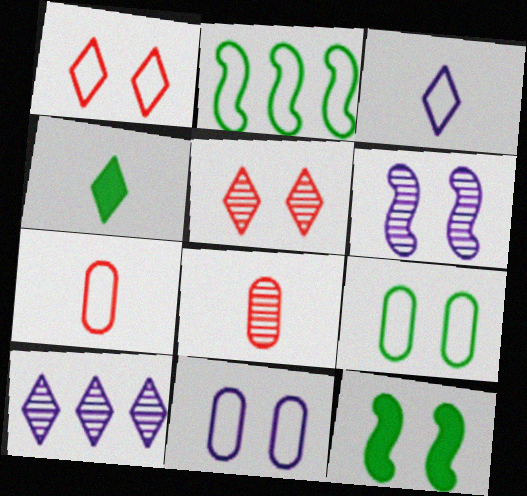[[1, 4, 10], 
[5, 11, 12], 
[7, 10, 12]]